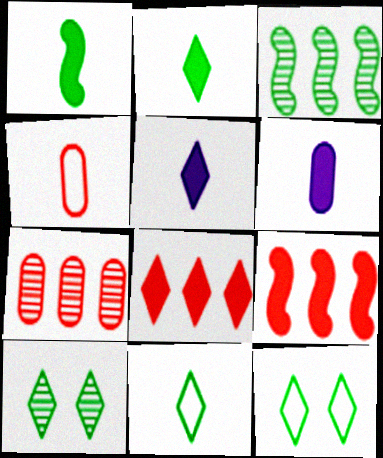[]